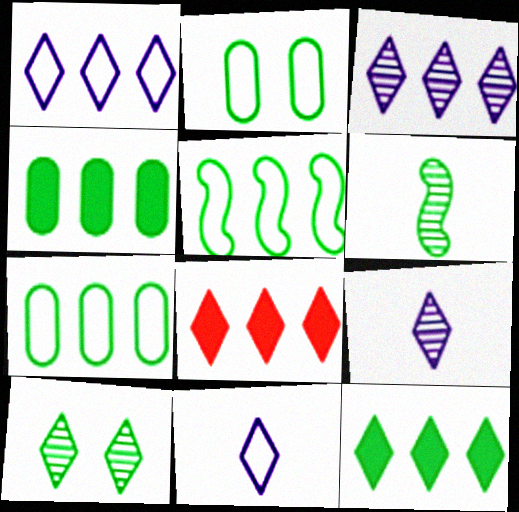[[2, 6, 12], 
[8, 10, 11]]